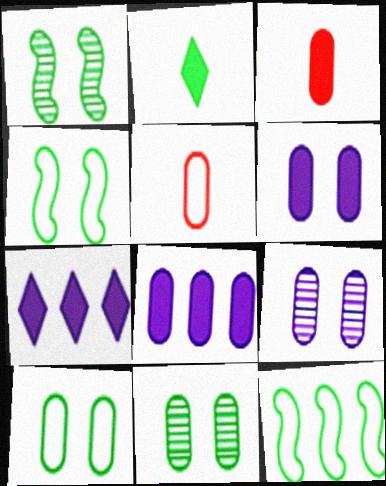[[1, 5, 7], 
[2, 11, 12], 
[5, 8, 11]]